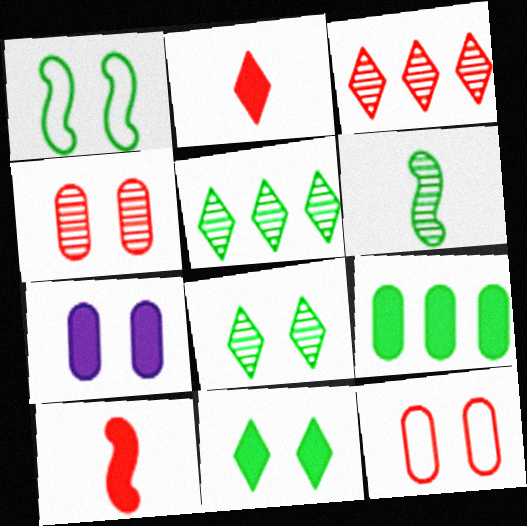[[3, 10, 12]]